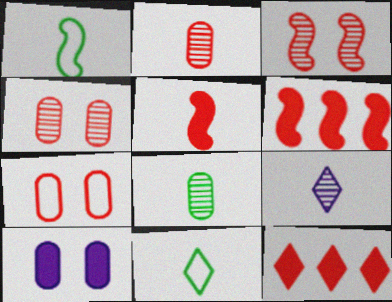[]